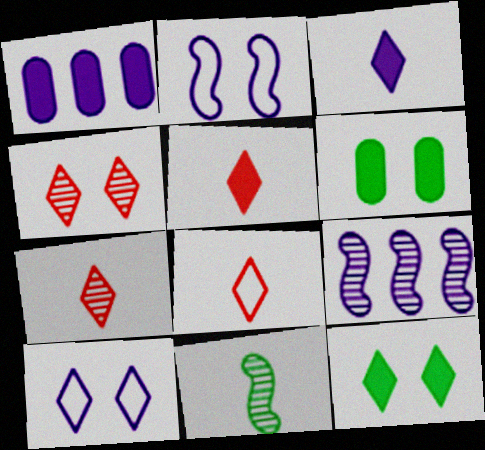[[2, 4, 6], 
[4, 10, 12], 
[5, 7, 8], 
[6, 8, 9]]